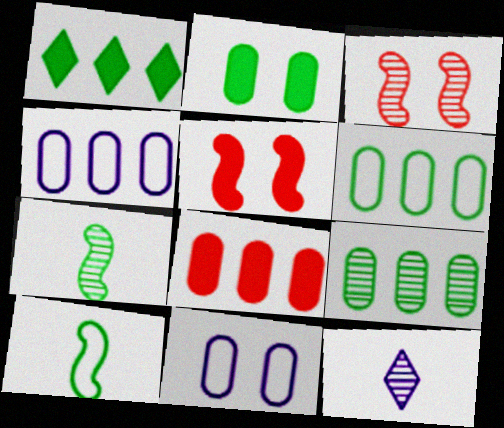[[3, 9, 12], 
[4, 8, 9], 
[5, 6, 12]]